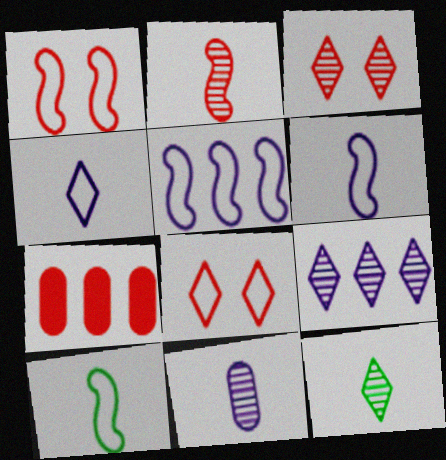[[1, 5, 10], 
[2, 7, 8], 
[2, 11, 12], 
[3, 9, 12]]